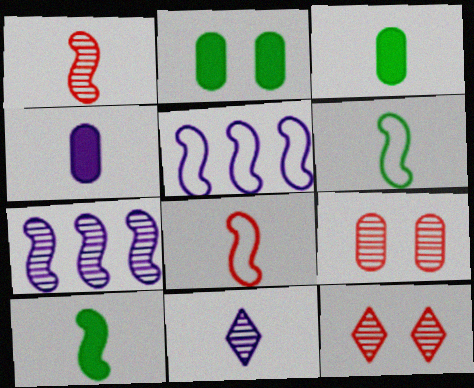[[3, 5, 12], 
[3, 8, 11]]